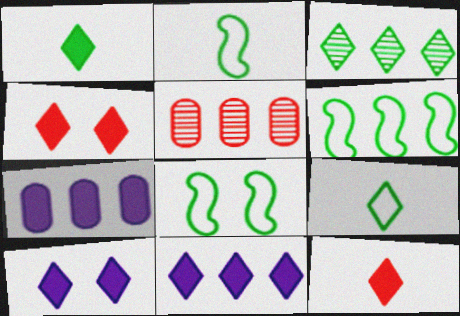[[1, 4, 11], 
[2, 5, 10], 
[2, 6, 8], 
[5, 6, 11]]